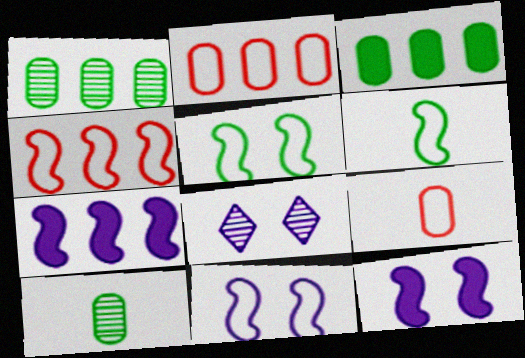[[4, 6, 11]]